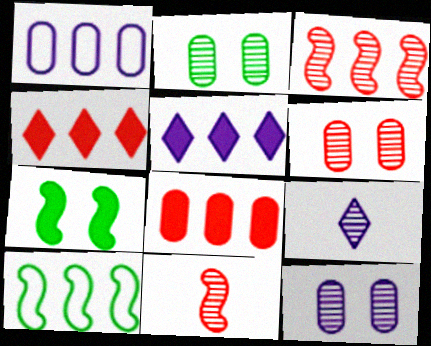[[2, 3, 9], 
[2, 6, 12]]